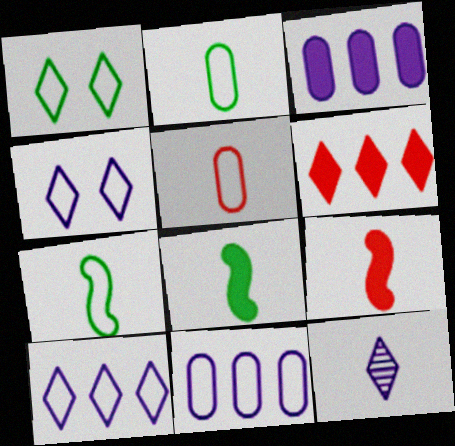[[1, 6, 12], 
[2, 9, 12], 
[5, 8, 12]]